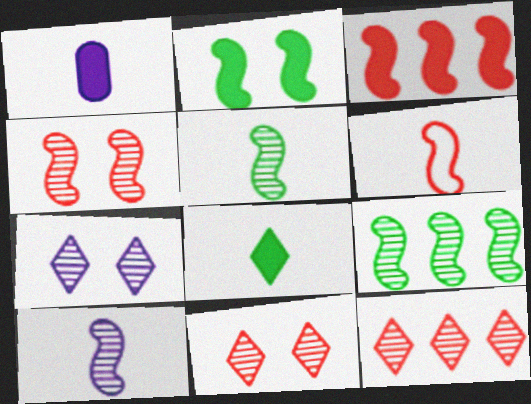[[3, 4, 6], 
[4, 9, 10]]